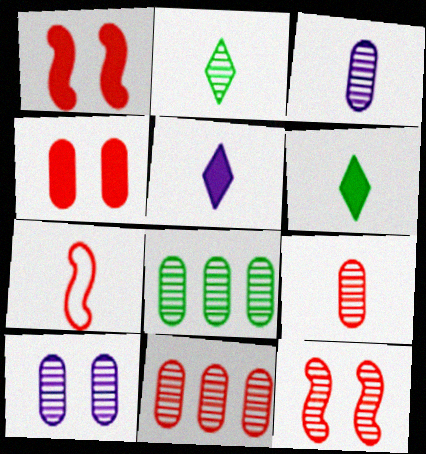[[3, 6, 7], 
[8, 9, 10]]